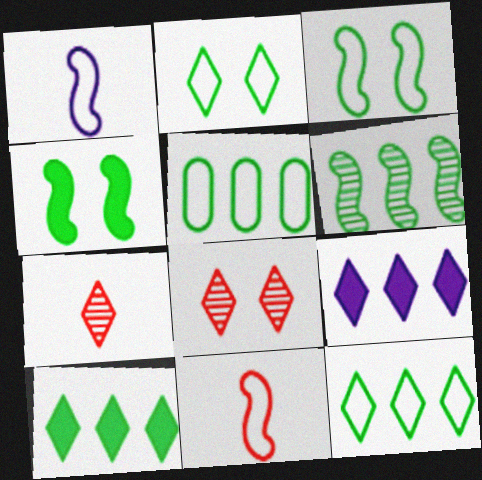[[2, 7, 9], 
[5, 6, 10]]